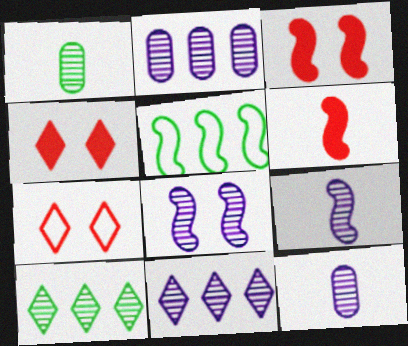[[3, 5, 9], 
[4, 5, 12], 
[5, 6, 8], 
[8, 11, 12]]